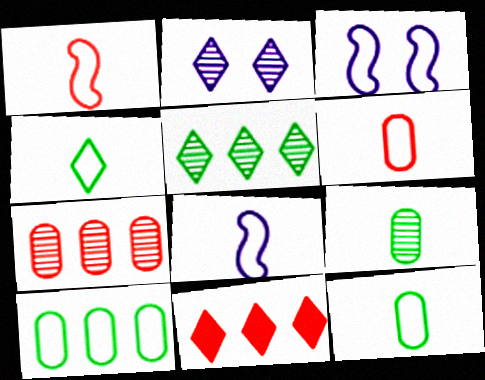[[2, 4, 11], 
[3, 9, 11], 
[4, 6, 8]]